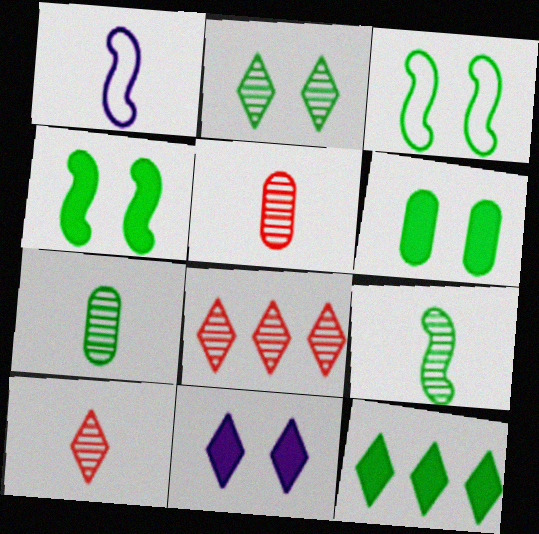[[1, 6, 8], 
[2, 3, 6], 
[3, 7, 12]]